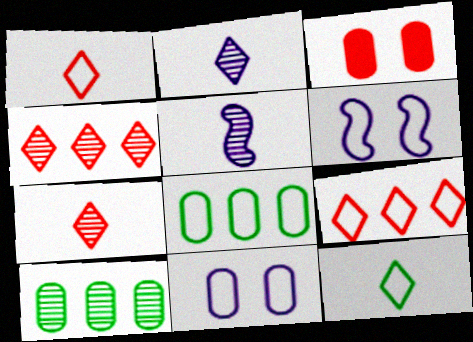[[1, 6, 8]]